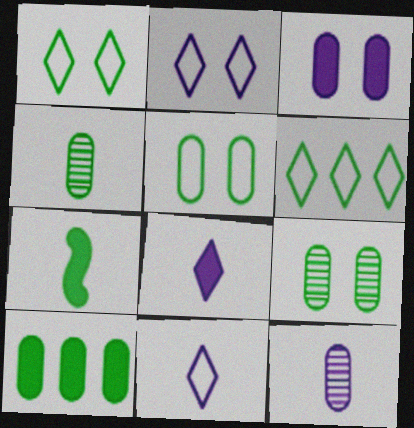[[4, 5, 10], 
[6, 7, 9]]